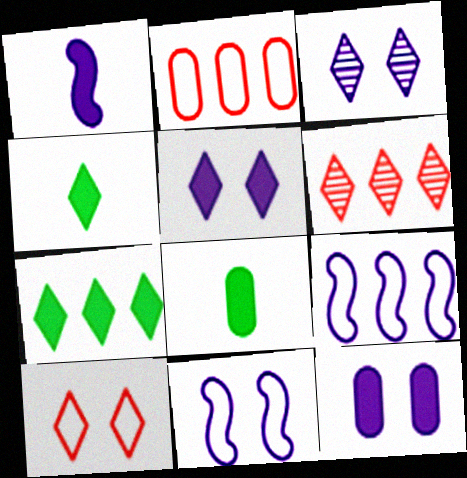[[3, 11, 12], 
[6, 8, 11]]